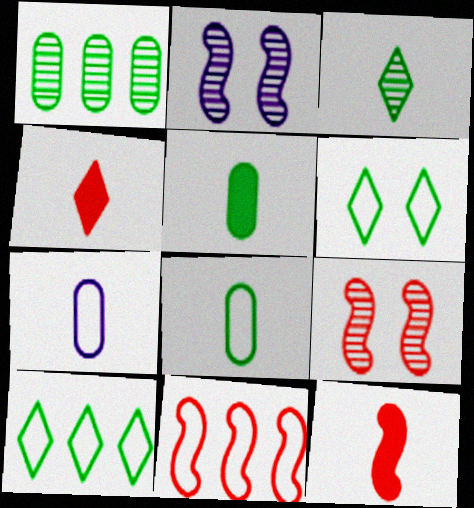[[3, 7, 12], 
[6, 7, 11], 
[9, 11, 12]]